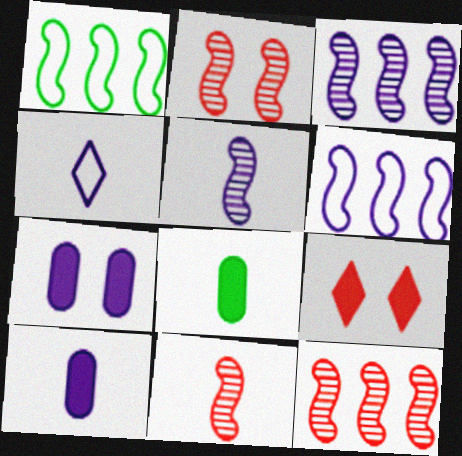[[2, 11, 12], 
[3, 4, 7], 
[4, 5, 10], 
[4, 8, 11]]